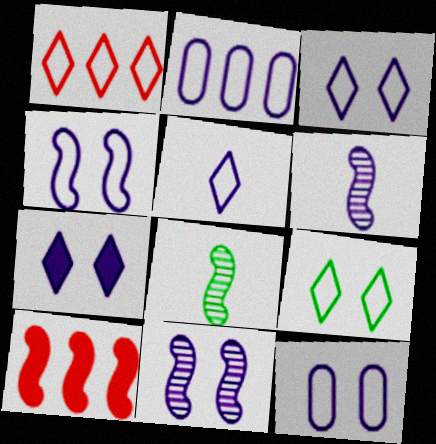[[1, 5, 9], 
[2, 4, 5], 
[2, 6, 7], 
[3, 4, 12], 
[4, 8, 10], 
[7, 11, 12]]